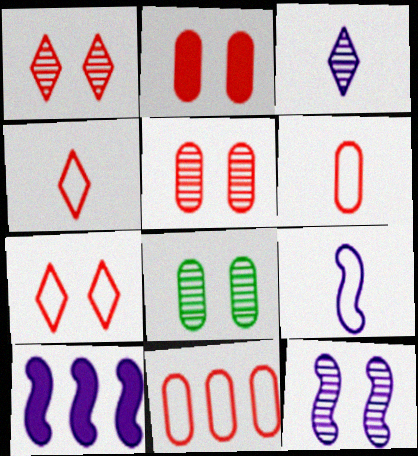[[1, 8, 12], 
[4, 8, 10], 
[9, 10, 12]]